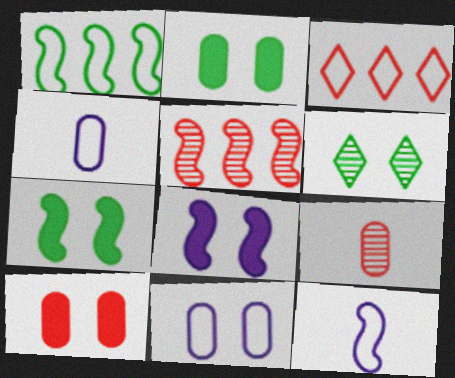[[5, 7, 12]]